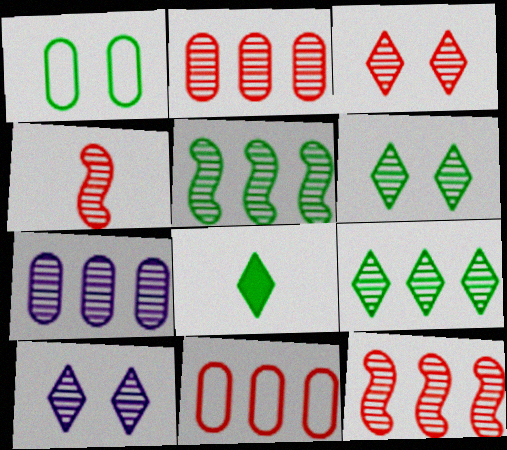[[1, 5, 8], 
[2, 3, 4], 
[3, 6, 10], 
[4, 6, 7], 
[7, 9, 12]]